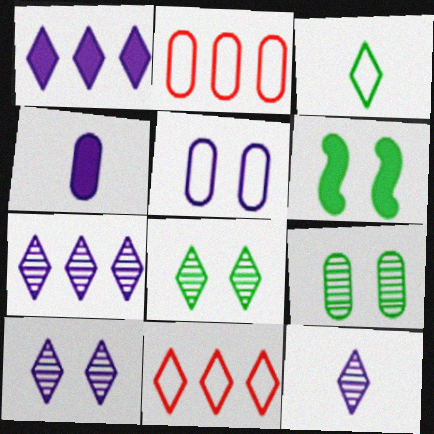[[2, 4, 9], 
[2, 6, 12], 
[7, 10, 12]]